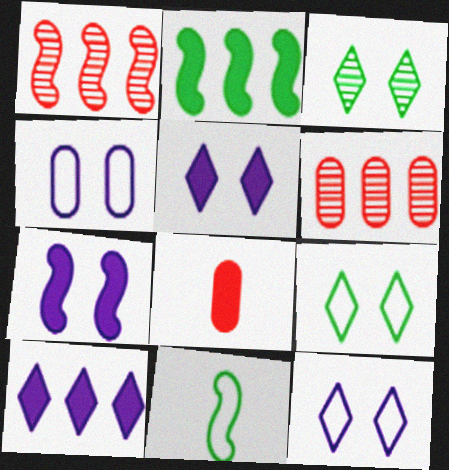[[1, 7, 11], 
[2, 5, 8], 
[5, 6, 11]]